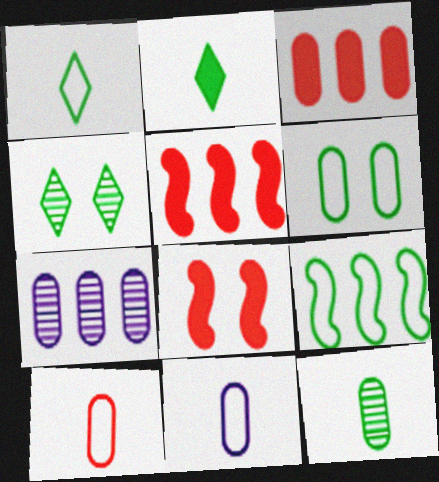[[1, 6, 9], 
[1, 7, 8], 
[4, 5, 11]]